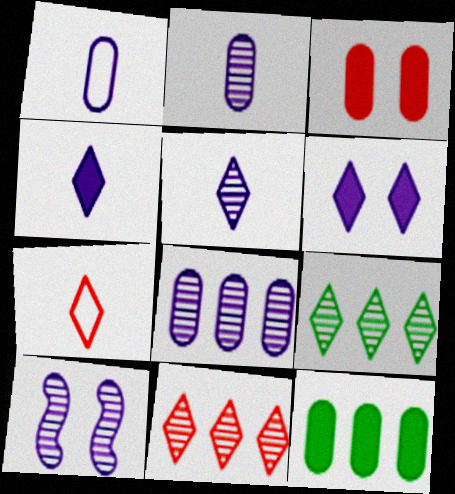[[5, 8, 10], 
[6, 7, 9], 
[7, 10, 12]]